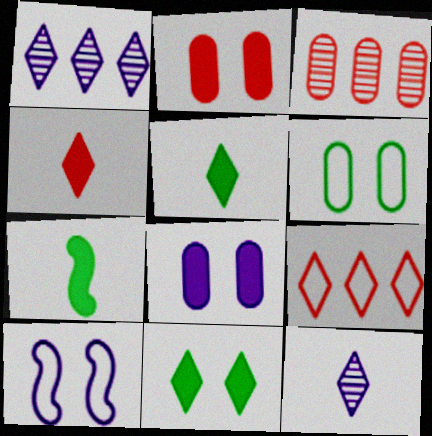[[3, 5, 10], 
[9, 11, 12]]